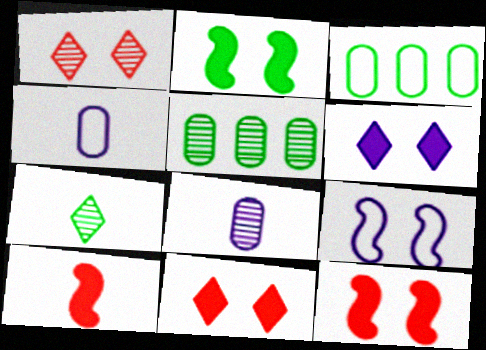[[2, 3, 7], 
[4, 7, 10]]